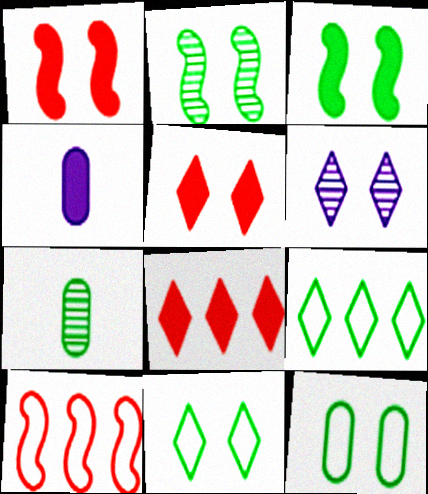[[1, 6, 12], 
[3, 4, 8], 
[3, 7, 9], 
[5, 6, 11]]